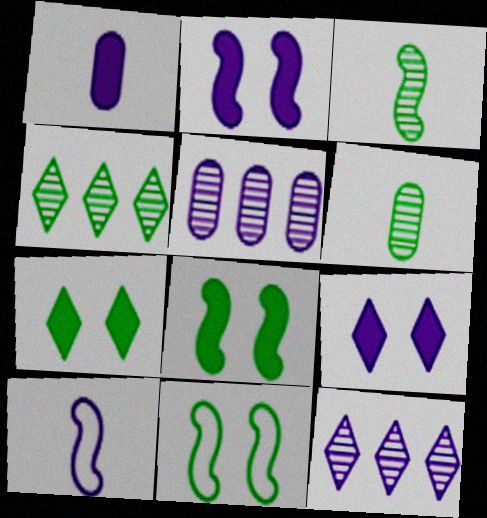[[5, 9, 10]]